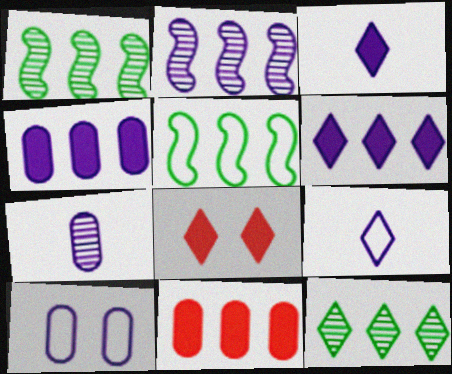[[2, 3, 10], 
[4, 7, 10], 
[5, 7, 8], 
[8, 9, 12]]